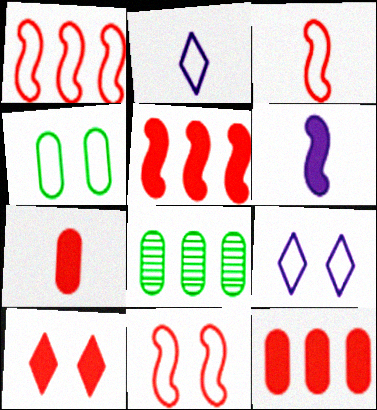[[1, 2, 4], 
[1, 3, 11], 
[4, 9, 11], 
[5, 7, 10]]